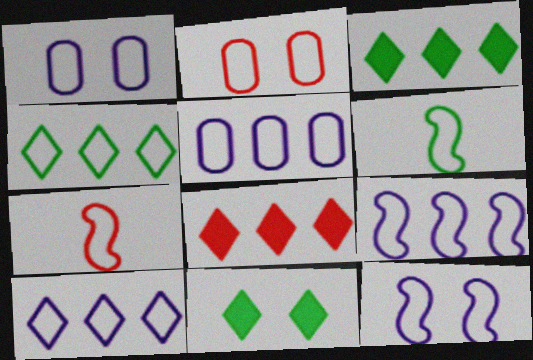[[1, 4, 7], 
[2, 6, 10], 
[5, 9, 10]]